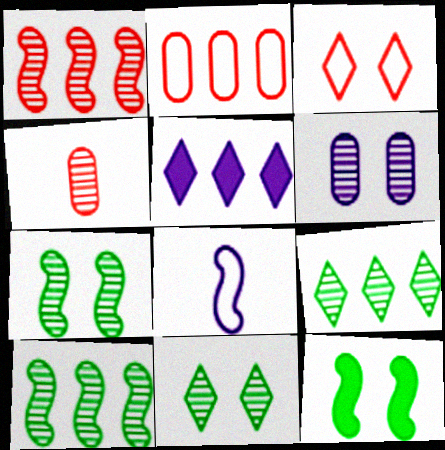[[1, 8, 12], 
[2, 5, 10], 
[3, 6, 12], 
[5, 6, 8]]